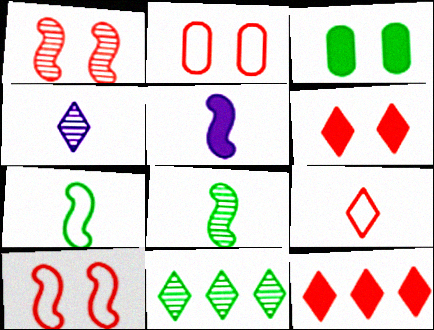[[1, 2, 6], 
[2, 5, 11], 
[3, 5, 12], 
[3, 7, 11]]